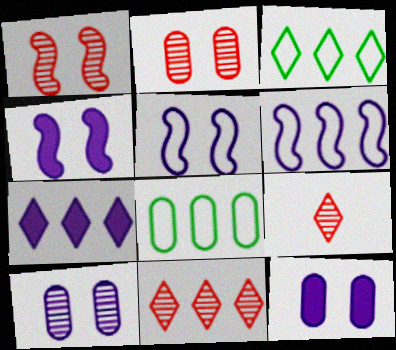[[3, 7, 11], 
[4, 8, 9]]